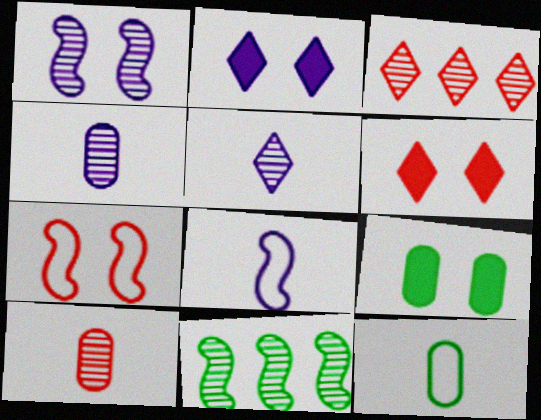[[3, 8, 9]]